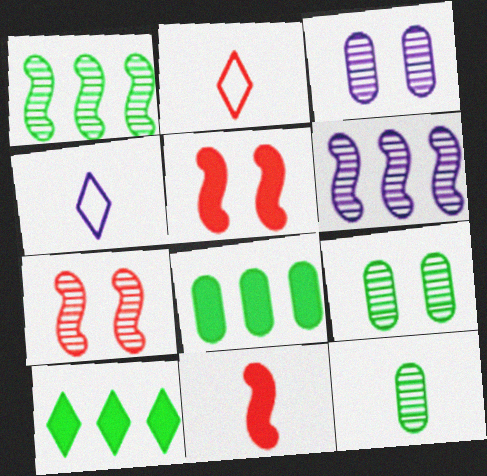[[4, 7, 8], 
[4, 11, 12]]